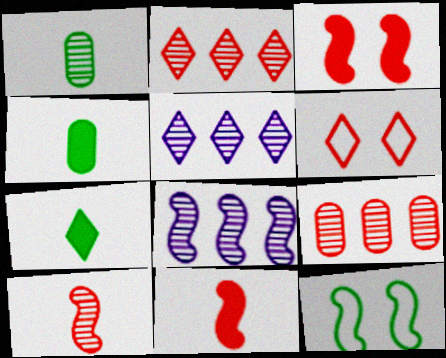[[4, 6, 8], 
[5, 6, 7], 
[6, 9, 11], 
[8, 11, 12]]